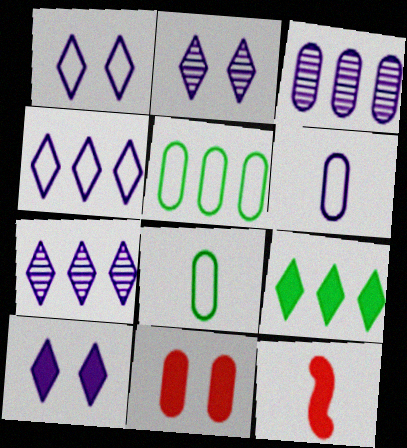[[1, 2, 10], 
[2, 5, 12], 
[3, 8, 11]]